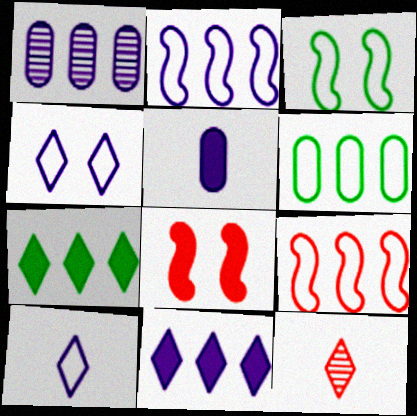[[1, 2, 11], 
[1, 7, 9], 
[4, 7, 12], 
[5, 7, 8]]